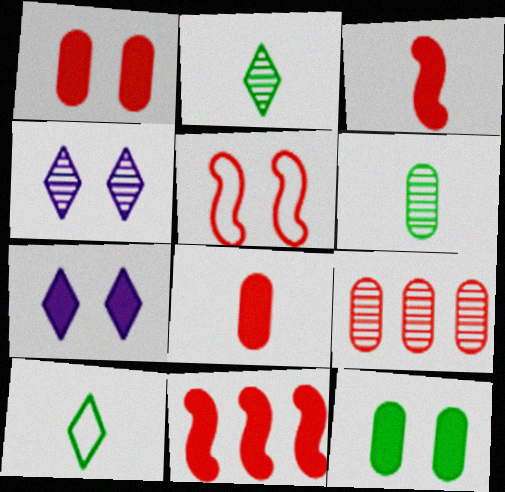[[4, 5, 12]]